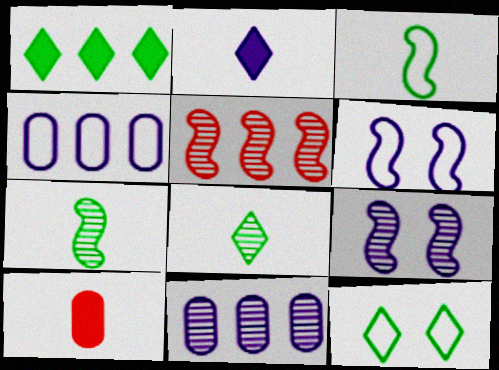[[1, 4, 5], 
[1, 8, 12], 
[2, 4, 9], 
[2, 6, 11], 
[5, 7, 9]]